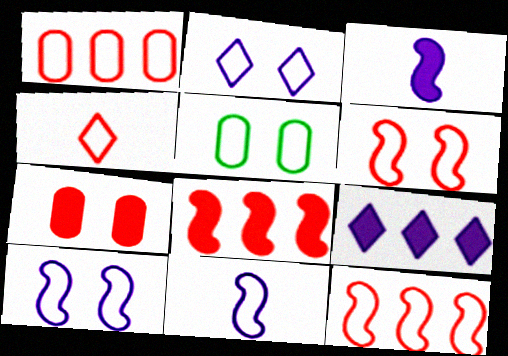[[1, 4, 6], 
[2, 5, 6]]